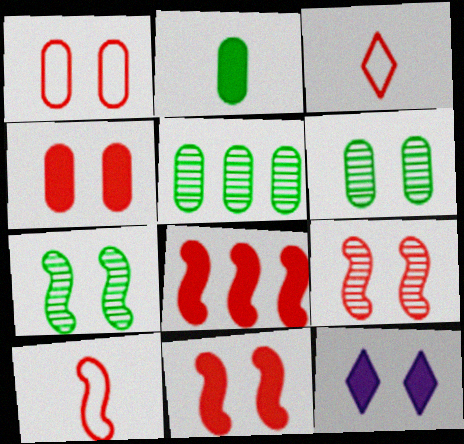[[1, 7, 12], 
[2, 8, 12], 
[5, 10, 12], 
[8, 9, 10]]